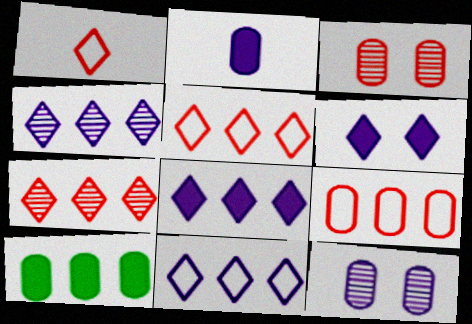[[4, 8, 11]]